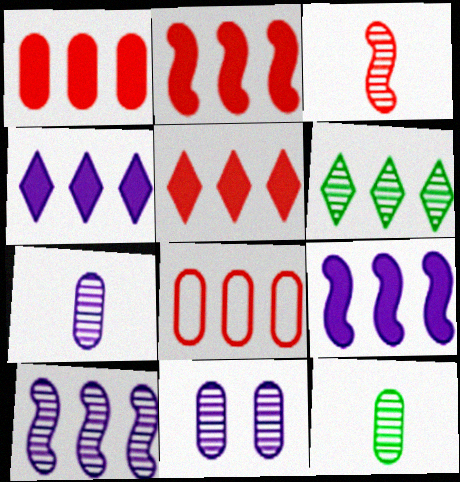[[1, 2, 5], 
[3, 6, 11], 
[6, 8, 9]]